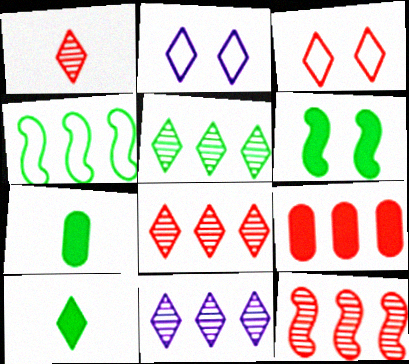[[2, 7, 12], 
[2, 8, 10], 
[3, 10, 11], 
[4, 9, 11], 
[5, 8, 11]]